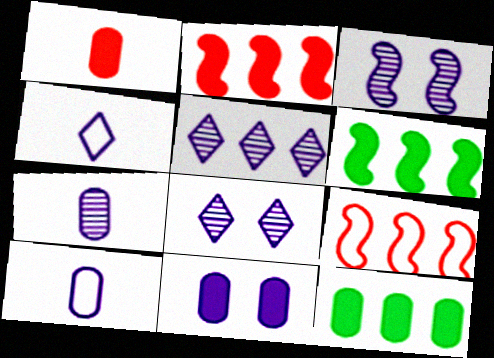[[1, 11, 12], 
[3, 5, 7], 
[5, 9, 12]]